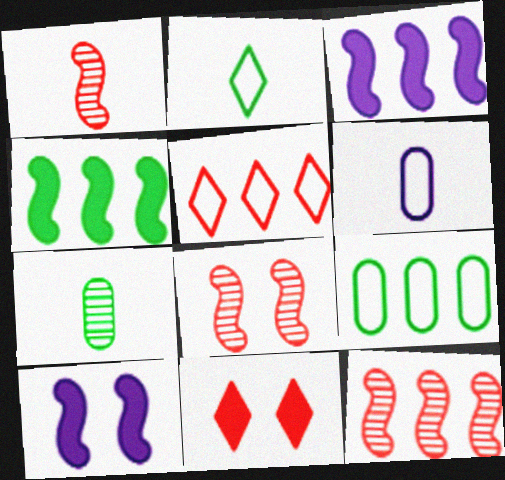[[1, 8, 12], 
[5, 7, 10]]